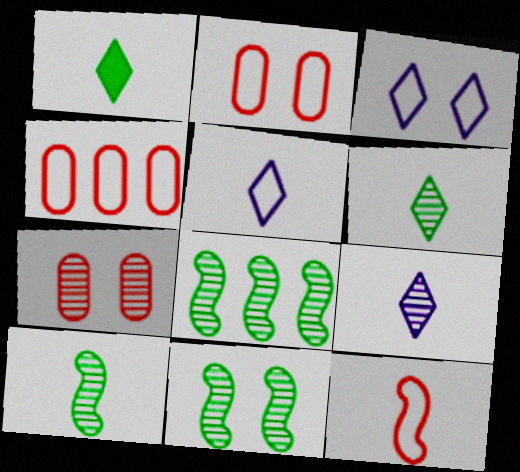[[7, 8, 9], 
[8, 10, 11]]